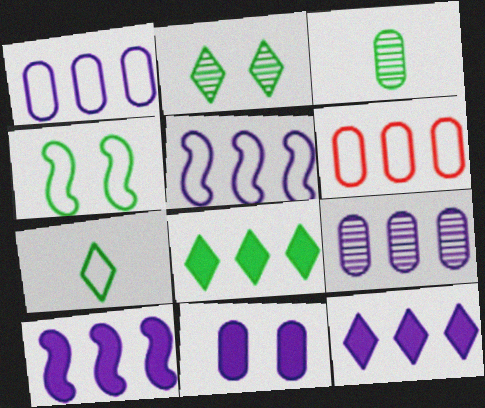[[2, 7, 8], 
[3, 4, 8], 
[3, 6, 11], 
[5, 9, 12]]